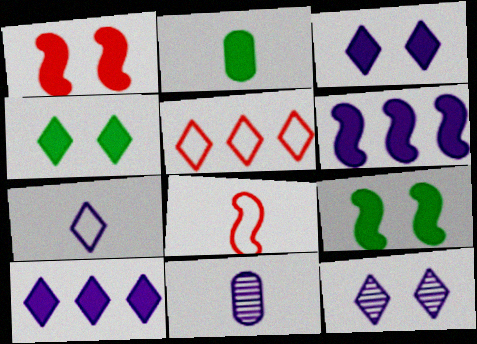[[1, 2, 10], 
[5, 9, 11], 
[7, 10, 12]]